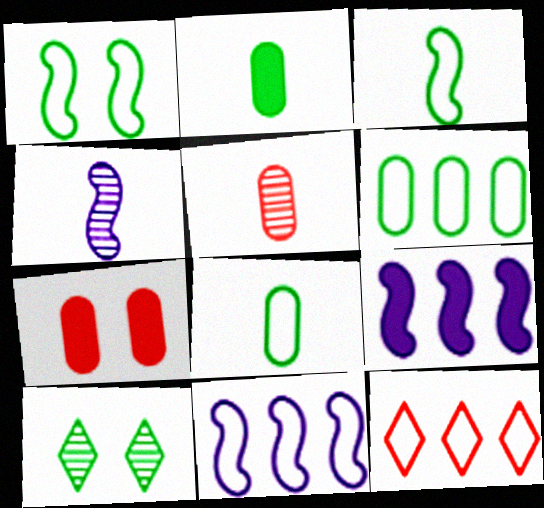[[6, 11, 12]]